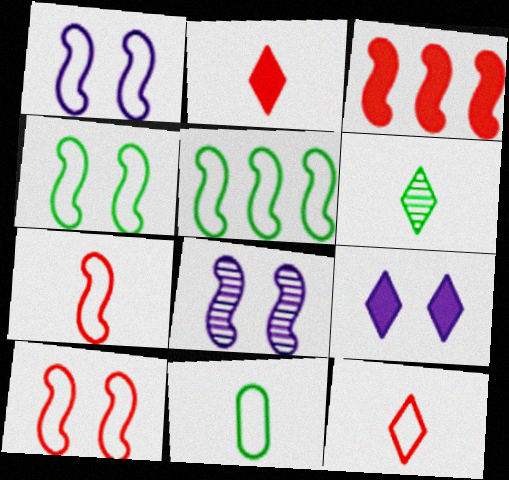[[1, 4, 10], 
[1, 5, 7]]